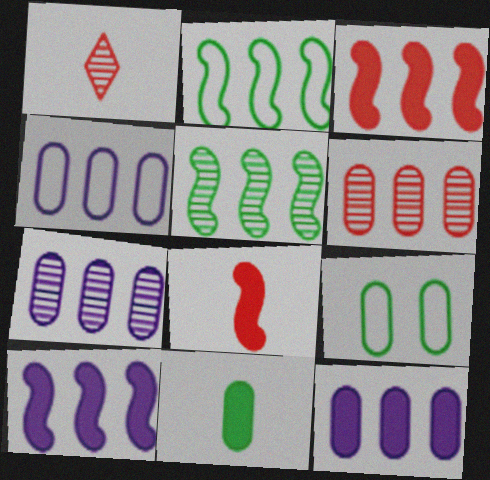[[1, 9, 10], 
[4, 7, 12]]